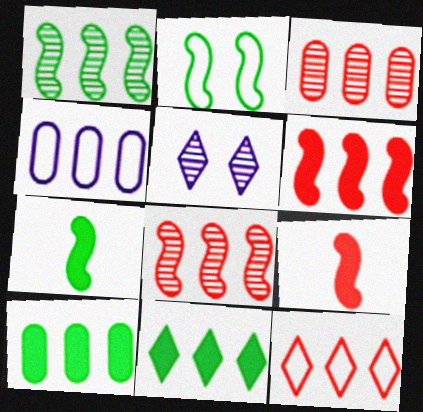[[1, 2, 7], 
[3, 4, 10], 
[3, 6, 12], 
[4, 8, 11]]